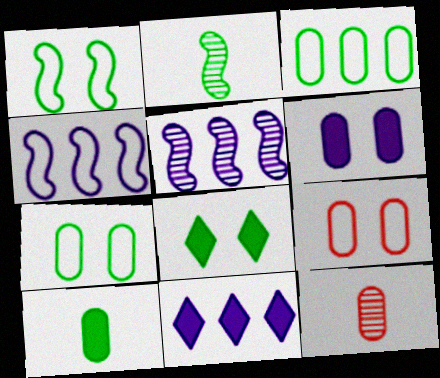[[1, 11, 12], 
[2, 3, 8], 
[2, 9, 11], 
[3, 6, 12], 
[4, 8, 12]]